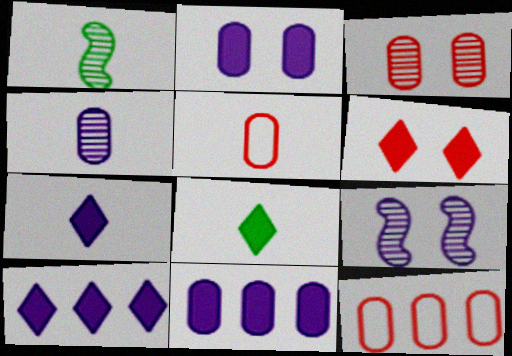[[1, 5, 7], 
[6, 8, 10], 
[8, 9, 12]]